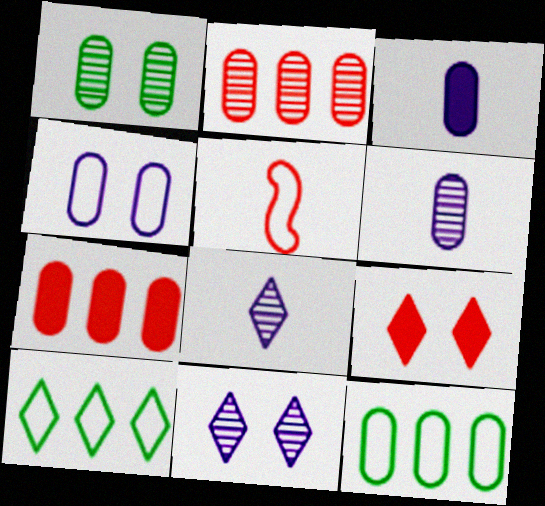[[1, 2, 6], 
[2, 5, 9], 
[4, 5, 10], 
[8, 9, 10]]